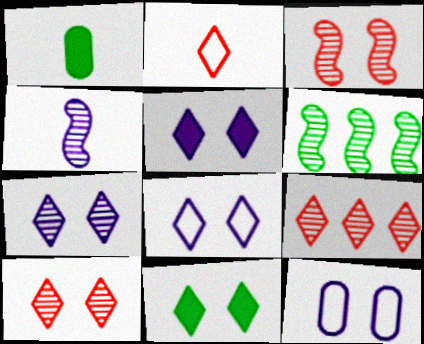[[1, 2, 4], 
[3, 4, 6], 
[3, 11, 12], 
[5, 7, 8], 
[8, 10, 11]]